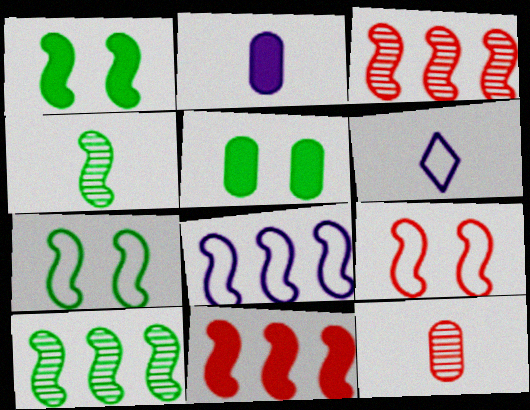[[3, 5, 6], 
[8, 10, 11]]